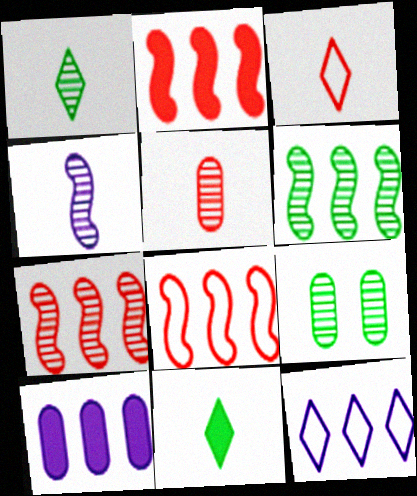[[1, 4, 5], 
[1, 6, 9], 
[2, 7, 8]]